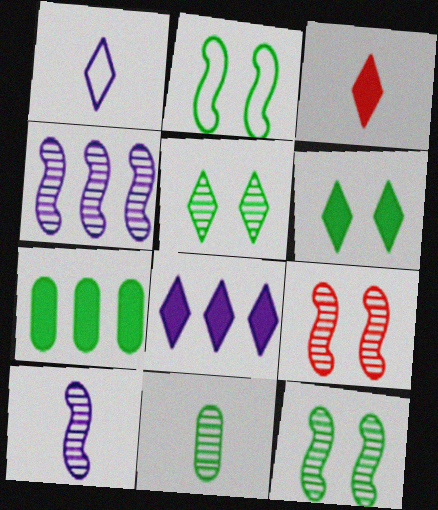[[1, 7, 9], 
[3, 6, 8]]